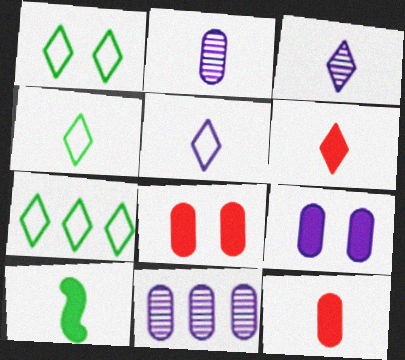[[1, 4, 7], 
[3, 4, 6]]